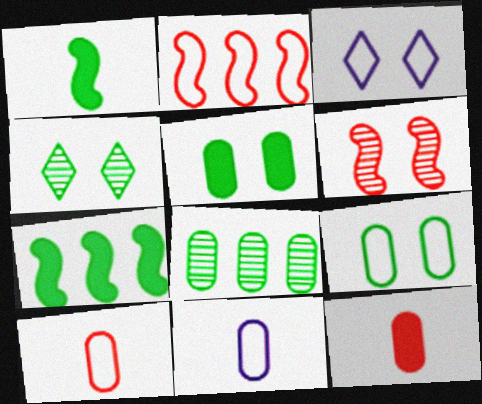[[3, 5, 6]]